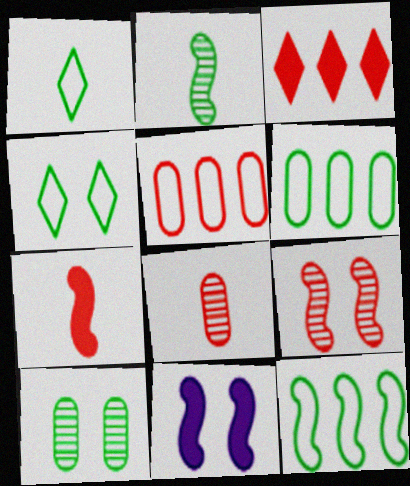[]